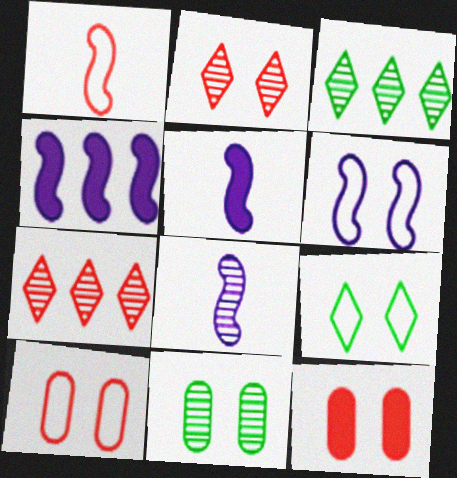[[1, 7, 12], 
[3, 5, 10], 
[4, 6, 8], 
[6, 9, 10], 
[7, 8, 11]]